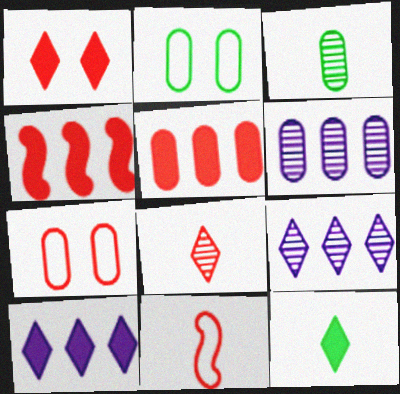[[1, 10, 12], 
[4, 7, 8]]